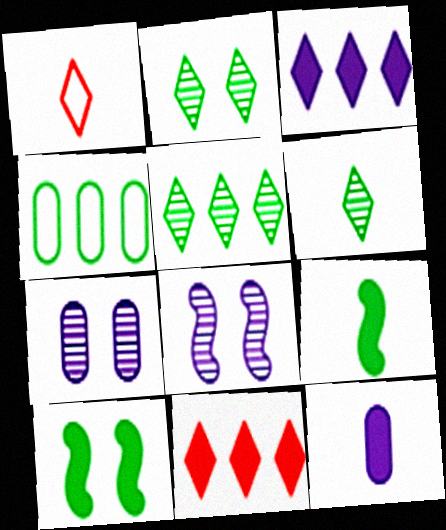[[1, 2, 3], 
[2, 4, 9], 
[2, 5, 6], 
[4, 6, 10], 
[10, 11, 12]]